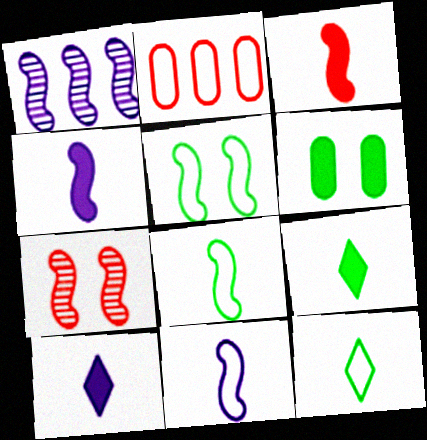[[1, 3, 5]]